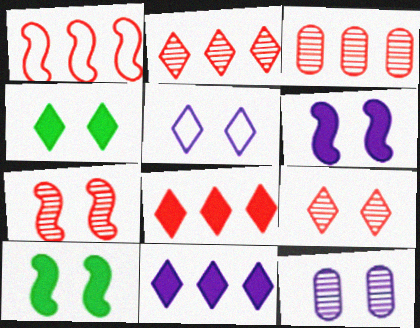[[1, 3, 8], 
[4, 5, 9], 
[5, 6, 12]]